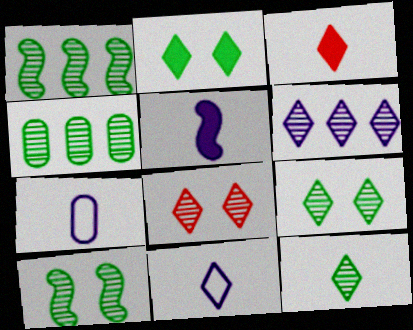[[3, 11, 12], 
[4, 10, 12], 
[6, 8, 12]]